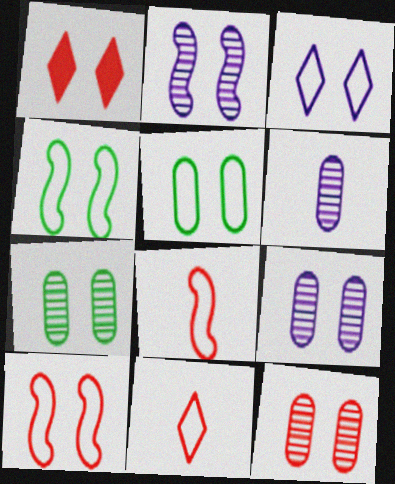[[1, 2, 5], 
[1, 4, 9], 
[1, 10, 12], 
[3, 5, 10], 
[7, 9, 12]]